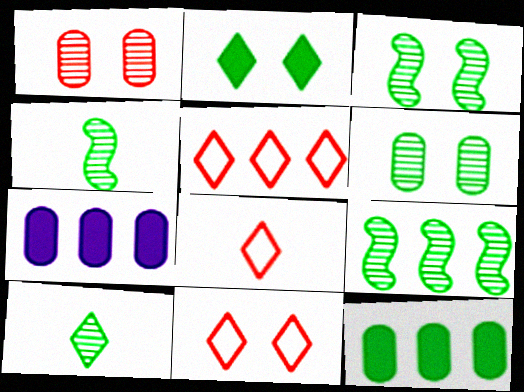[[3, 4, 9], 
[3, 7, 8], 
[4, 7, 11], 
[5, 7, 9], 
[5, 8, 11], 
[6, 9, 10]]